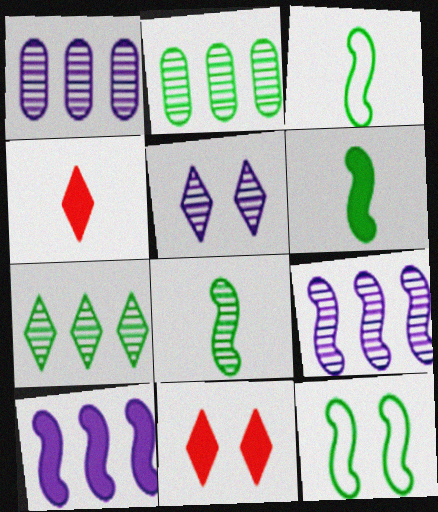[[1, 3, 11], 
[1, 4, 12], 
[3, 6, 8]]